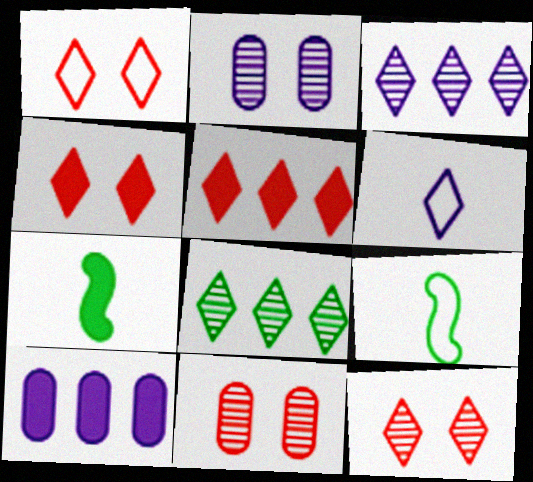[[1, 4, 12], 
[2, 5, 9], 
[4, 6, 8], 
[4, 7, 10], 
[9, 10, 12]]